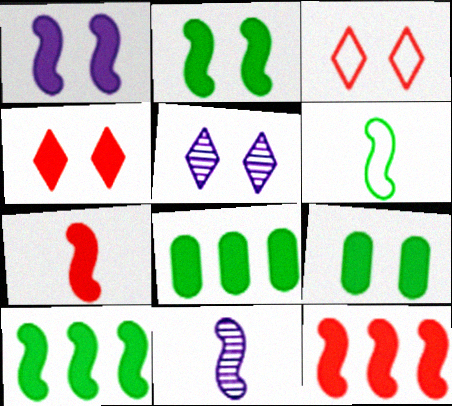[[1, 4, 9], 
[1, 7, 10], 
[3, 8, 11], 
[6, 7, 11]]